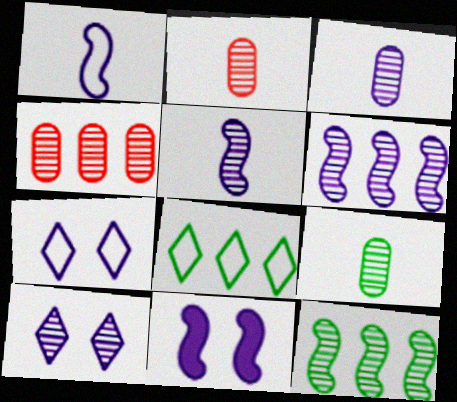[[1, 6, 11], 
[2, 3, 9], 
[2, 8, 11], 
[2, 10, 12], 
[3, 6, 10]]